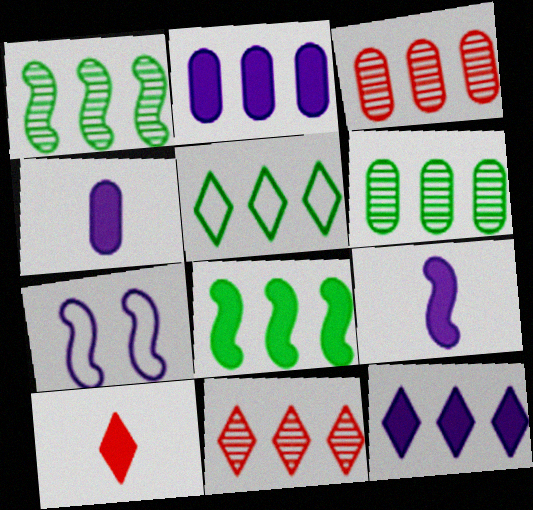[[5, 6, 8], 
[5, 11, 12], 
[6, 7, 10]]